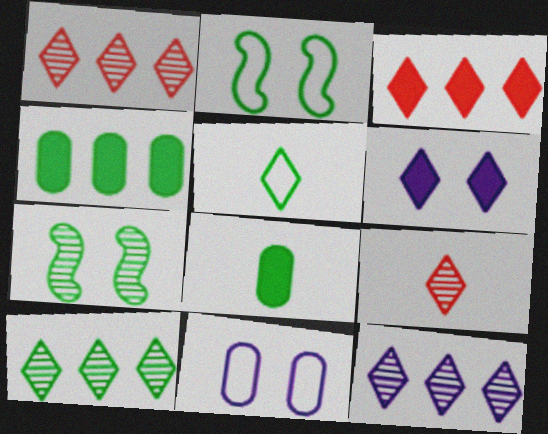[[1, 5, 6], 
[1, 10, 12], 
[2, 8, 10], 
[4, 5, 7]]